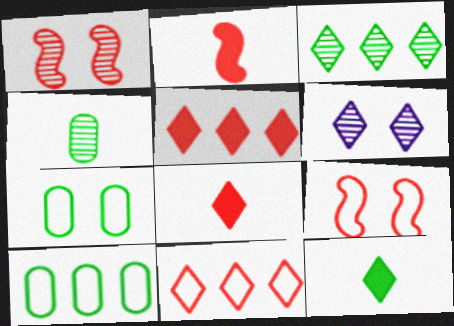[[2, 6, 10], 
[6, 11, 12]]